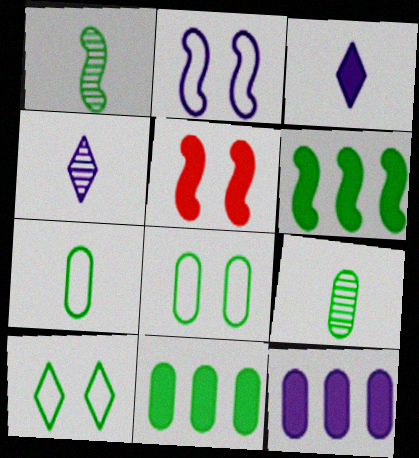[[1, 10, 11], 
[2, 4, 12], 
[3, 5, 11], 
[6, 9, 10], 
[8, 9, 11]]